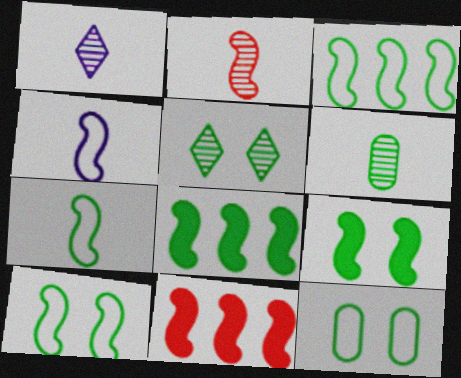[[1, 2, 6], 
[1, 11, 12], 
[3, 7, 10], 
[5, 9, 12]]